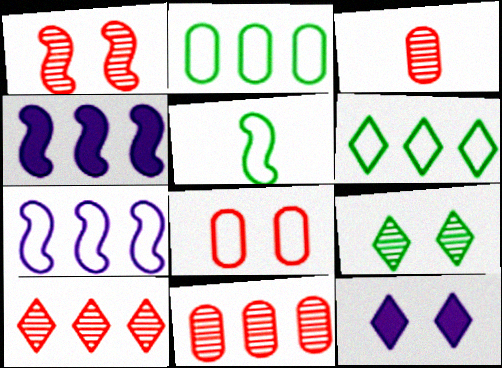[[1, 3, 10], 
[1, 4, 5], 
[2, 4, 10], 
[4, 6, 11], 
[5, 11, 12]]